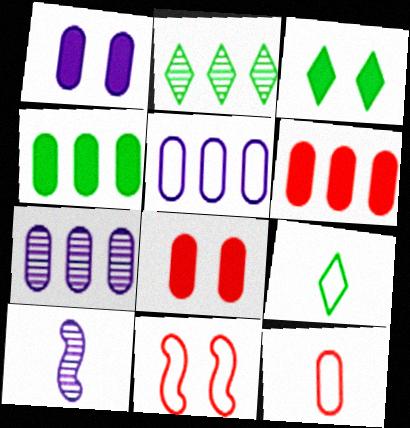[[2, 3, 9], 
[5, 9, 11]]